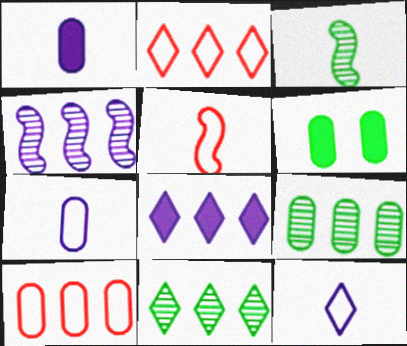[[2, 8, 11]]